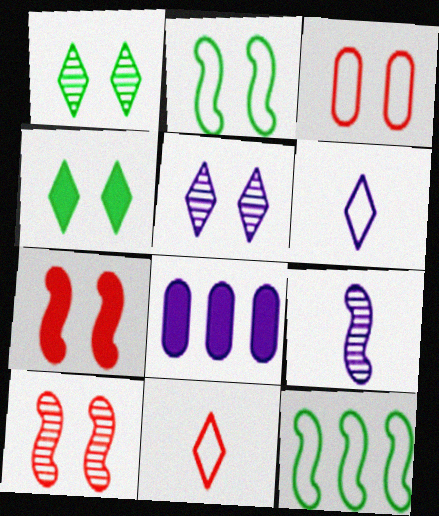[[3, 6, 12], 
[7, 9, 12]]